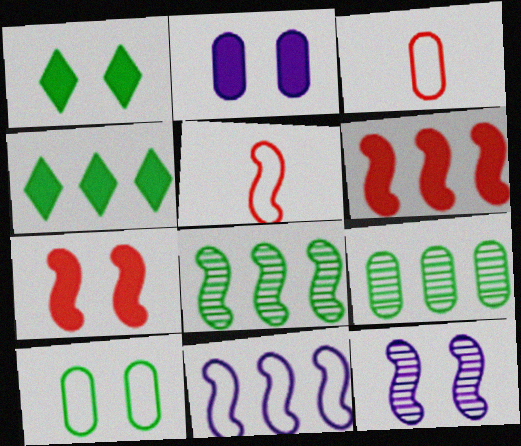[[1, 2, 7], 
[2, 3, 9], 
[3, 4, 12], 
[6, 8, 11]]